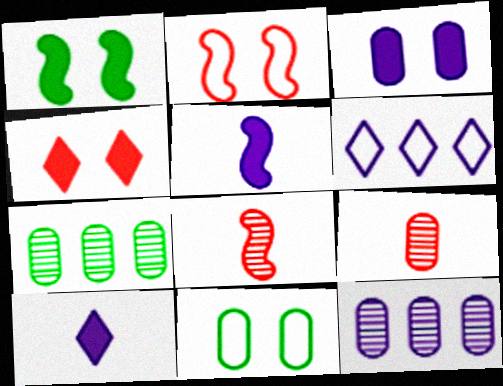[[1, 3, 4], 
[1, 6, 9], 
[2, 7, 10]]